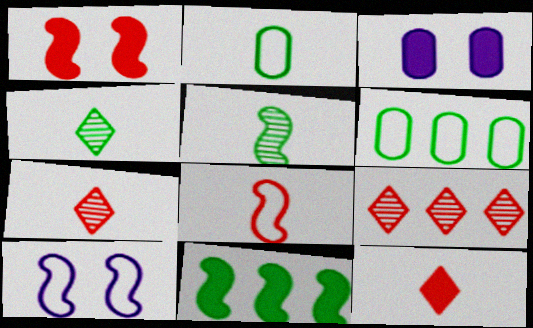[[3, 11, 12]]